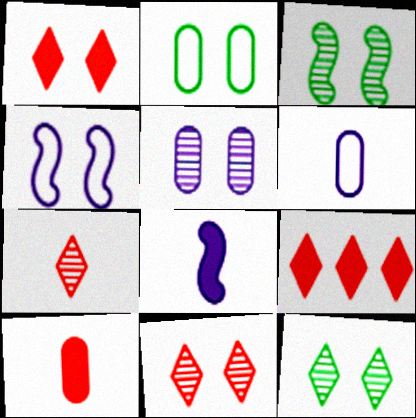[[3, 5, 11], 
[3, 6, 9]]